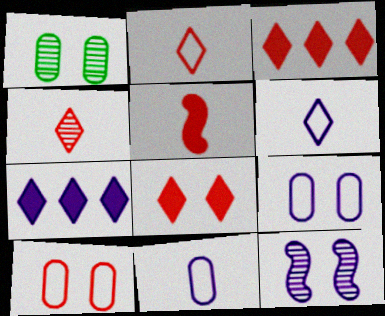[[7, 11, 12]]